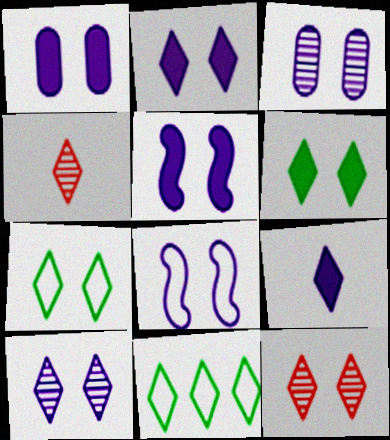[[1, 2, 5], 
[1, 8, 10], 
[2, 3, 8], 
[2, 4, 11], 
[2, 7, 12], 
[9, 11, 12]]